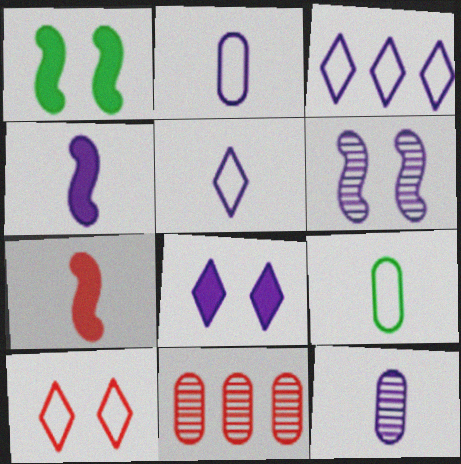[[1, 5, 11], 
[4, 5, 12], 
[7, 10, 11]]